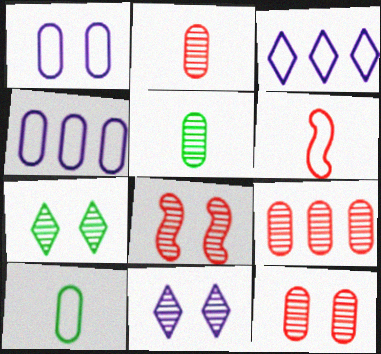[[2, 9, 12]]